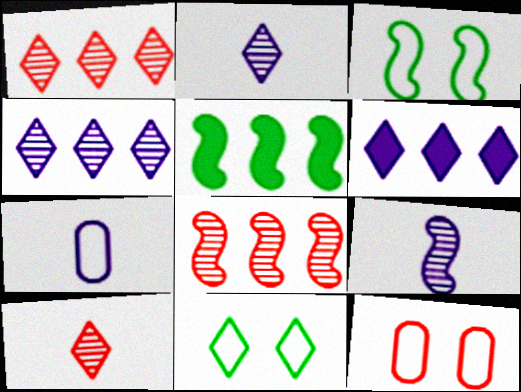[[2, 5, 12], 
[6, 10, 11]]